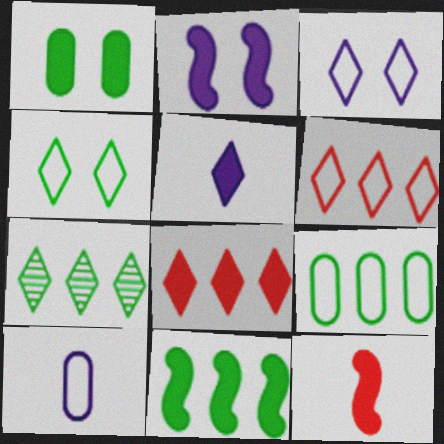[[2, 11, 12], 
[7, 9, 11]]